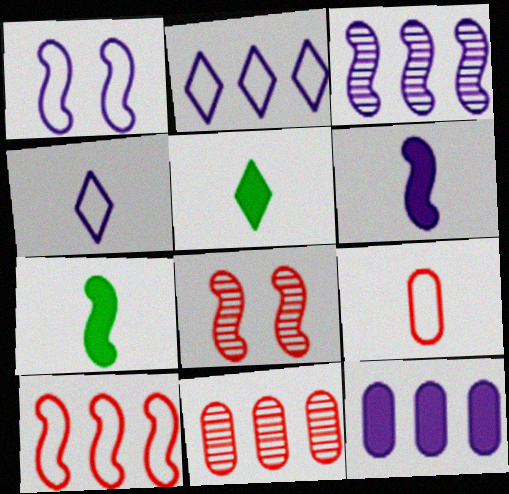[[1, 3, 6], 
[1, 5, 11], 
[2, 3, 12]]